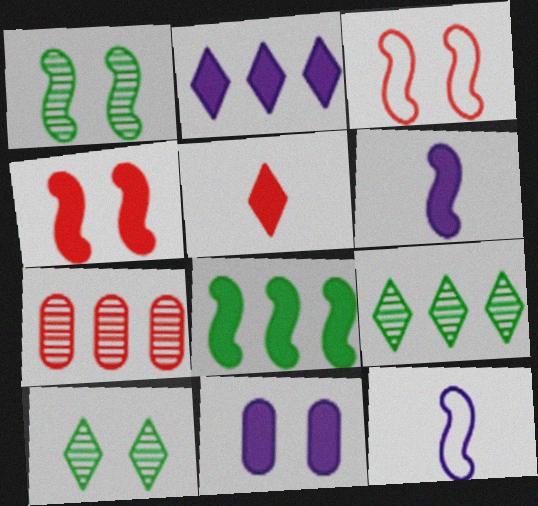[[2, 6, 11], 
[3, 5, 7], 
[3, 10, 11], 
[4, 6, 8], 
[5, 8, 11]]